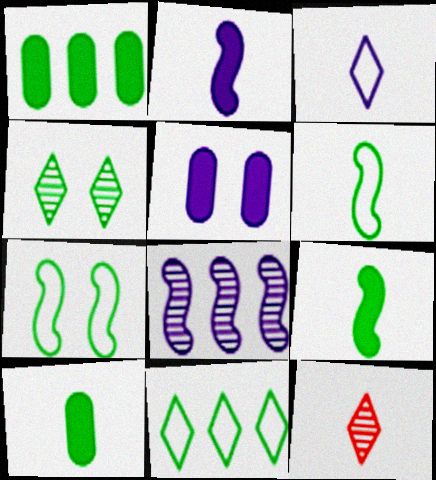[[1, 4, 6], 
[3, 5, 8]]